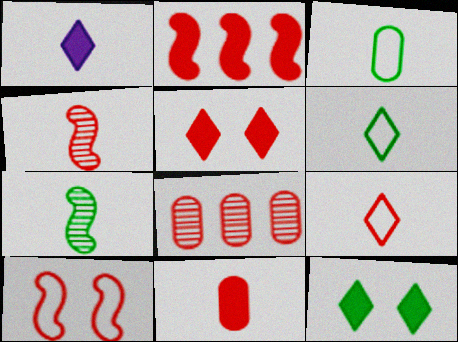[[1, 3, 4], 
[2, 4, 10], 
[2, 5, 11], 
[4, 9, 11]]